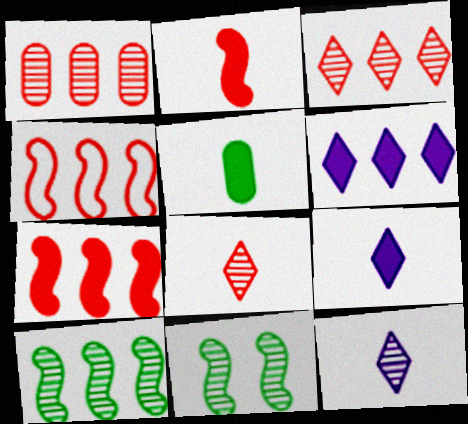[[1, 11, 12], 
[2, 5, 9]]